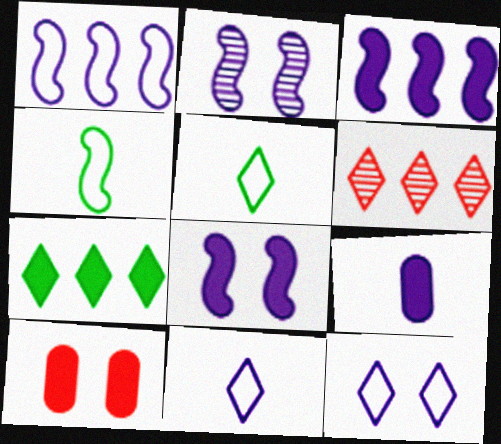[]